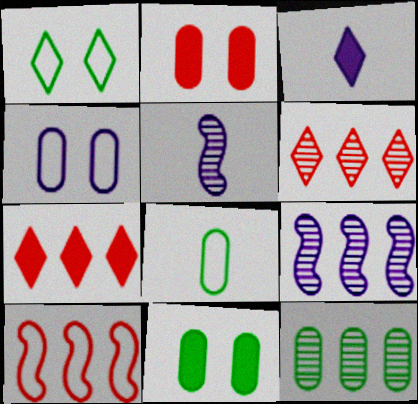[[1, 3, 6], 
[3, 4, 9], 
[6, 9, 12], 
[8, 11, 12]]